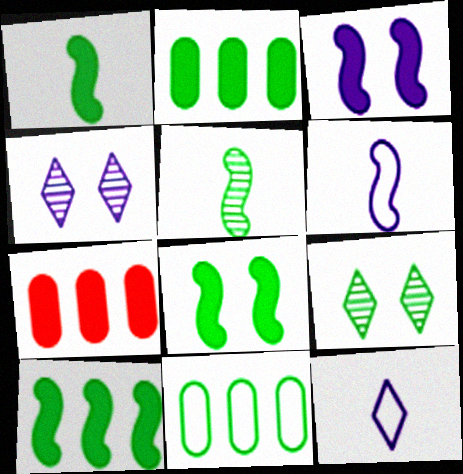[[1, 8, 10], 
[1, 9, 11], 
[6, 7, 9]]